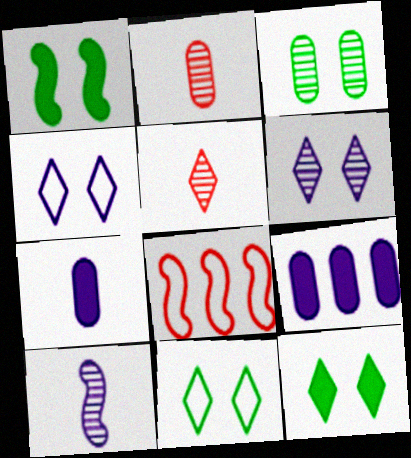[[1, 3, 11], 
[1, 8, 10], 
[4, 9, 10]]